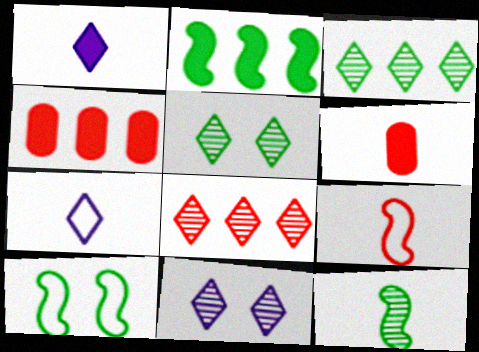[[2, 10, 12], 
[6, 7, 12]]